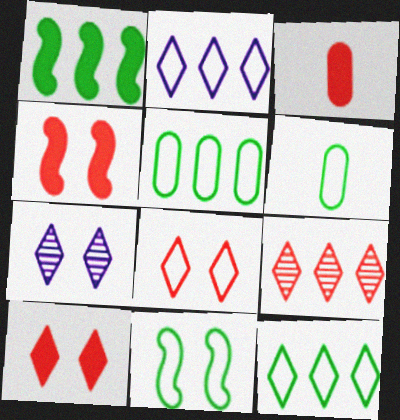[[6, 11, 12]]